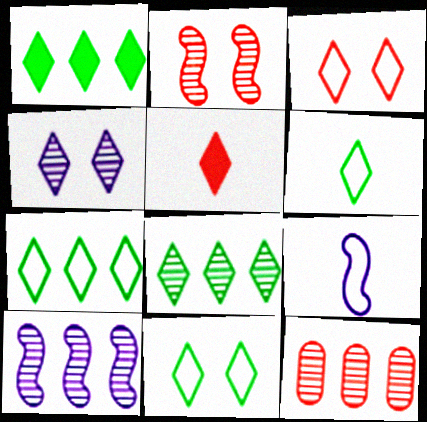[[1, 7, 8], 
[4, 5, 7], 
[6, 7, 11], 
[8, 10, 12]]